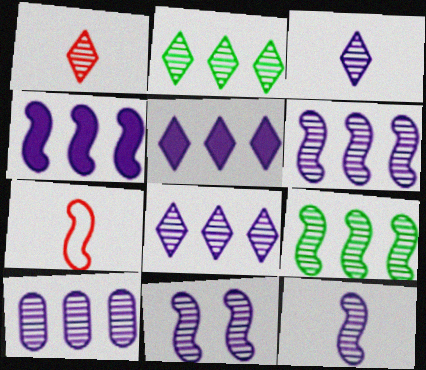[[3, 10, 11], 
[6, 8, 10], 
[6, 11, 12]]